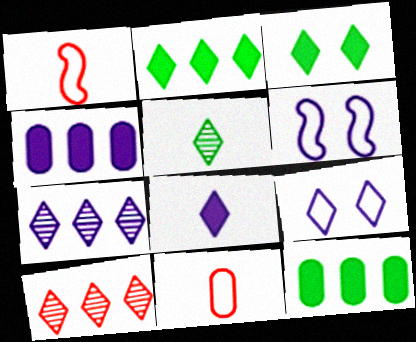[[7, 8, 9]]